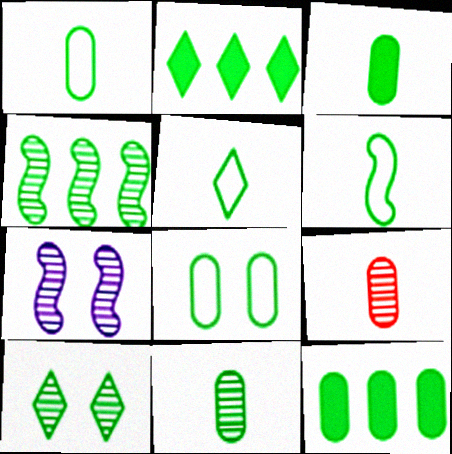[[1, 3, 11], 
[1, 5, 6], 
[2, 5, 10], 
[4, 10, 11], 
[6, 10, 12], 
[8, 11, 12]]